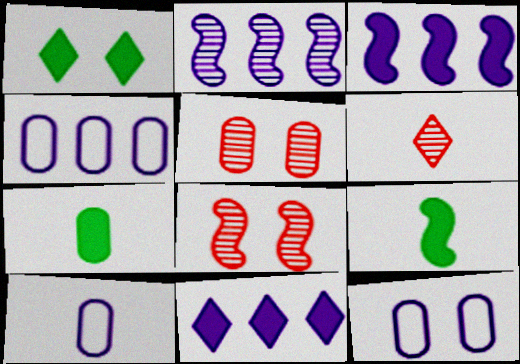[[1, 8, 12], 
[2, 4, 11], 
[4, 5, 7], 
[4, 10, 12], 
[6, 9, 10]]